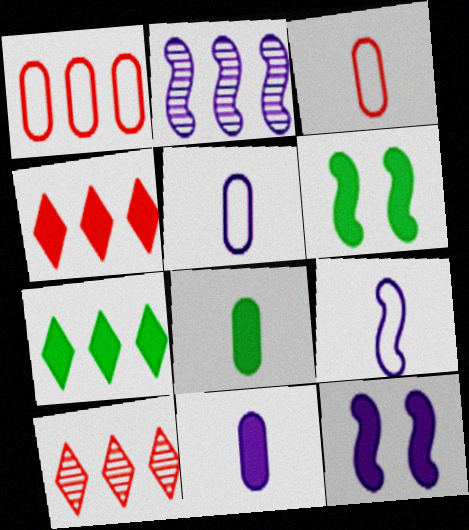[[1, 2, 7], 
[2, 9, 12], 
[4, 6, 11], 
[4, 8, 12], 
[5, 6, 10], 
[6, 7, 8]]